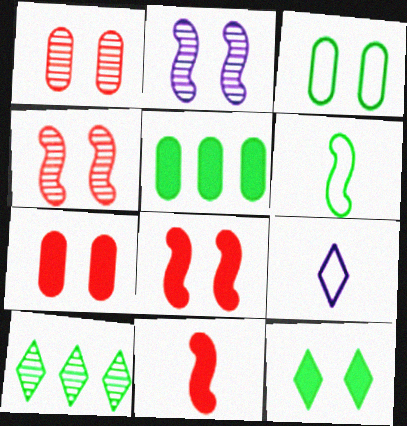[[4, 5, 9]]